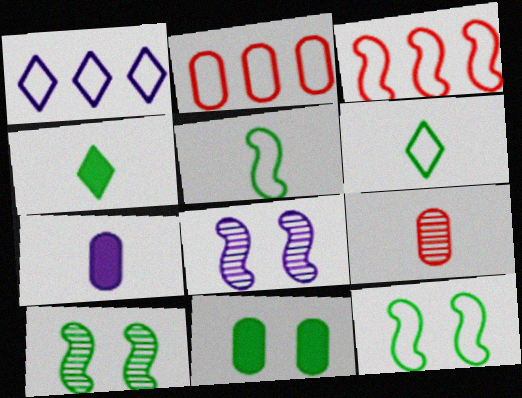[[1, 7, 8], 
[2, 4, 8]]